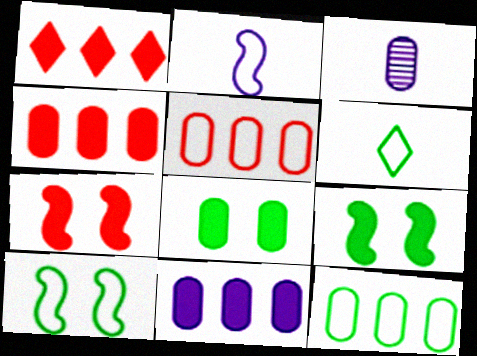[[1, 3, 10], 
[3, 5, 8], 
[6, 10, 12]]